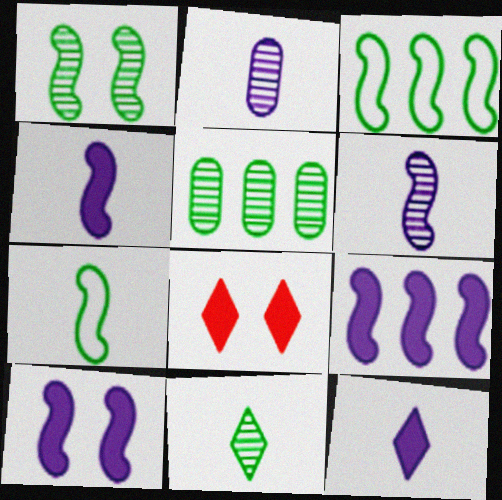[[1, 5, 11], 
[2, 3, 8], 
[4, 9, 10]]